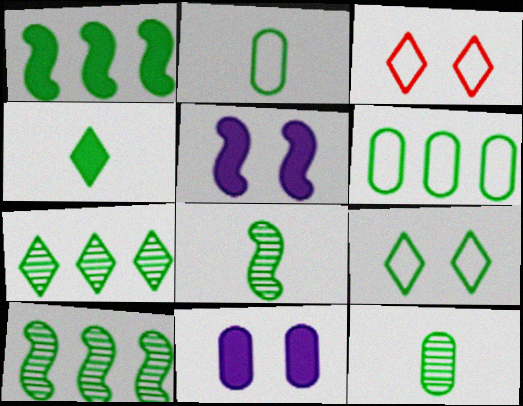[[1, 6, 7], 
[1, 9, 12], 
[2, 4, 8], 
[4, 7, 9]]